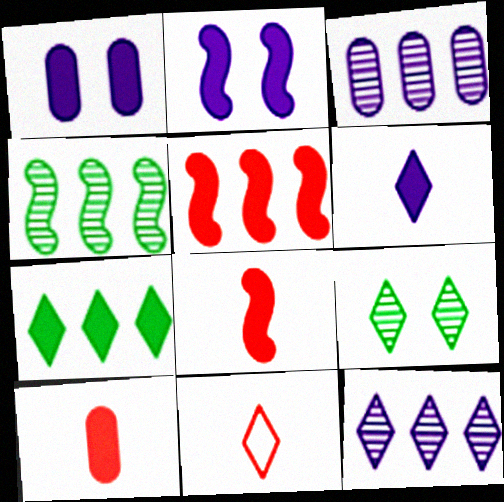[[1, 4, 11], 
[1, 7, 8], 
[2, 7, 10]]